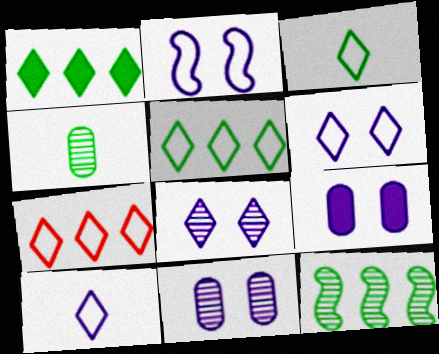[[2, 8, 9], 
[3, 6, 7]]